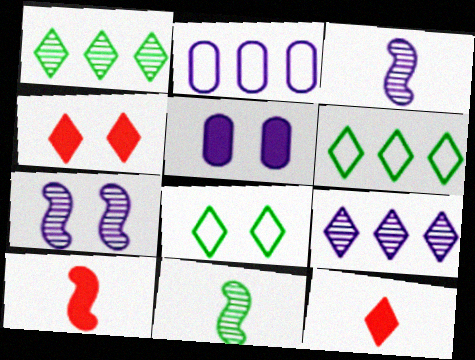[[2, 4, 11], 
[8, 9, 12]]